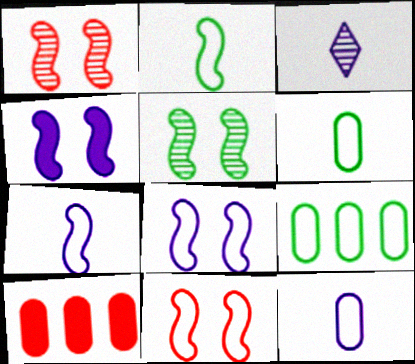[[4, 5, 11]]